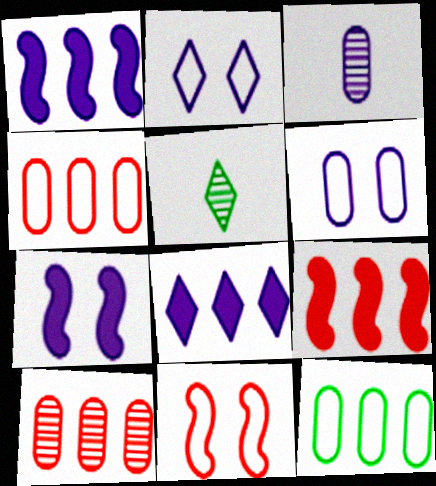[[1, 2, 3], 
[4, 5, 7], 
[5, 6, 9]]